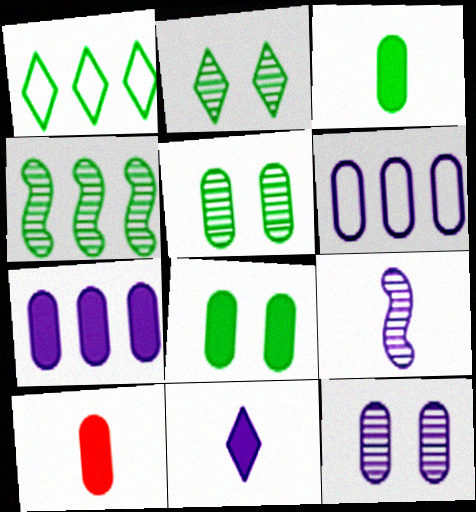[[5, 6, 10], 
[7, 8, 10]]